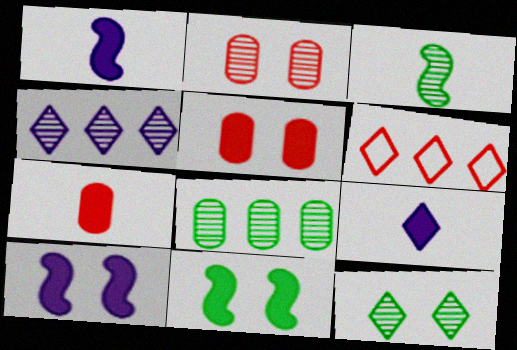[[2, 3, 4], 
[3, 8, 12], 
[6, 9, 12]]